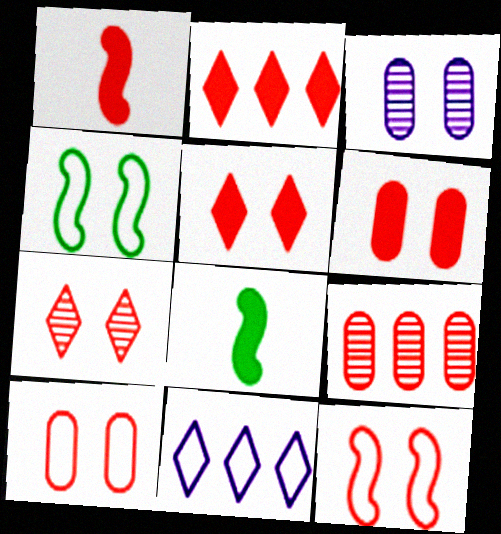[[1, 2, 6], 
[3, 4, 5], 
[6, 7, 12]]